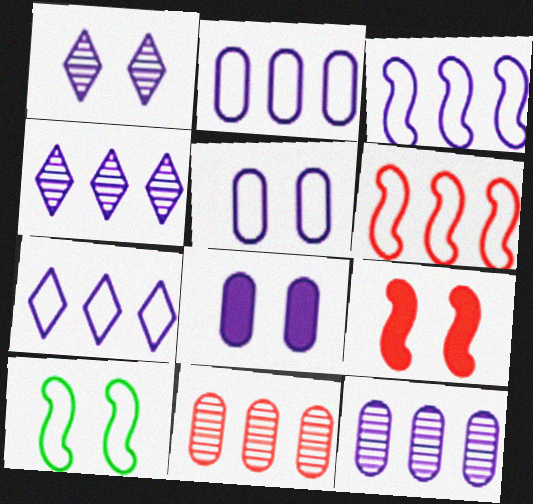[[2, 3, 7]]